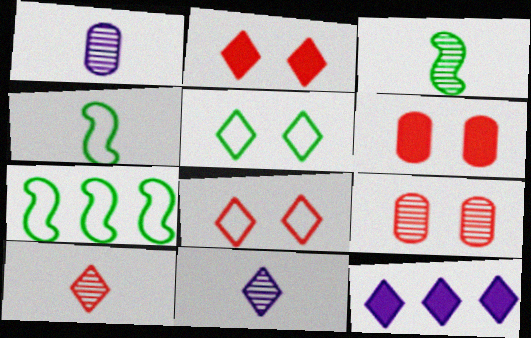[[1, 2, 7], 
[1, 3, 10], 
[4, 9, 12], 
[5, 10, 12], 
[6, 7, 11]]